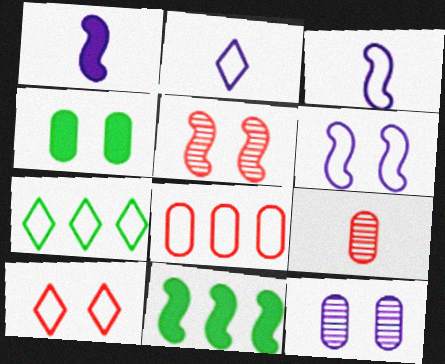[[2, 7, 10], 
[3, 5, 11]]